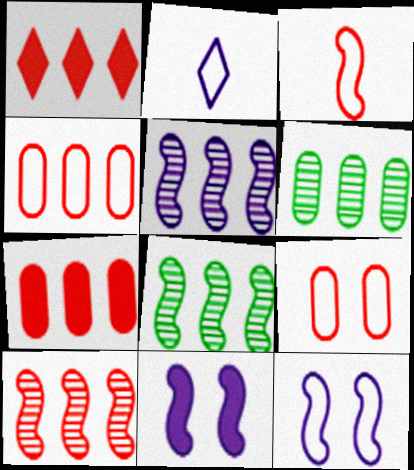[[1, 4, 10], 
[3, 8, 11], 
[5, 8, 10]]